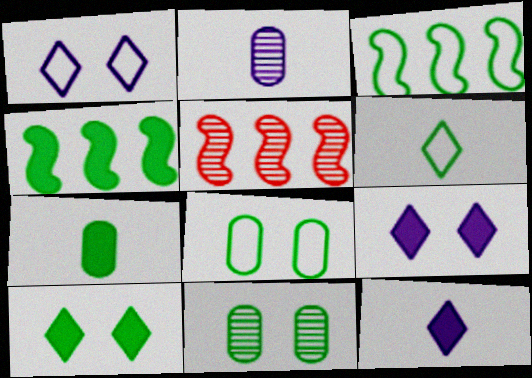[[1, 5, 7], 
[3, 6, 8], 
[4, 6, 11], 
[4, 7, 10], 
[5, 8, 12]]